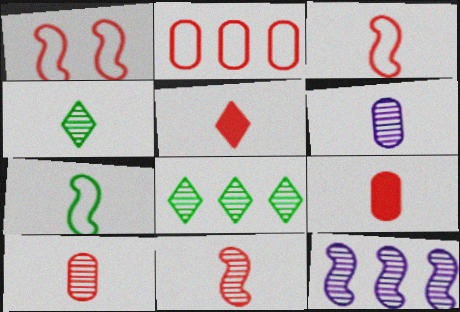[[3, 5, 10], 
[4, 6, 11], 
[5, 6, 7]]